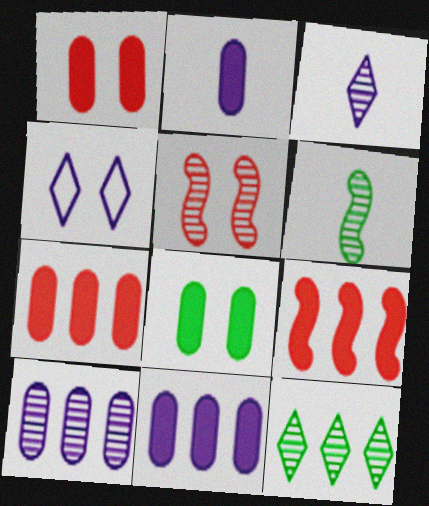[[2, 7, 8], 
[4, 5, 8], 
[4, 6, 7]]